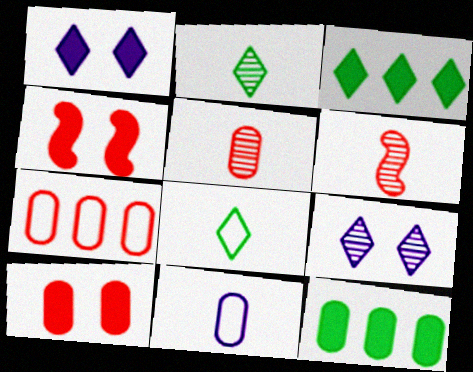[[5, 7, 10]]